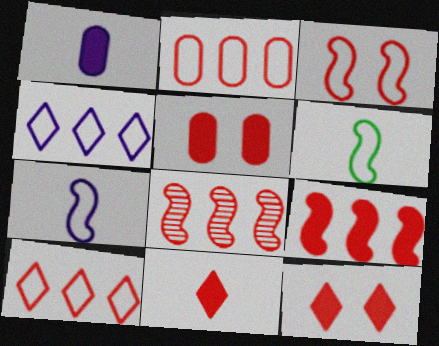[[5, 9, 11]]